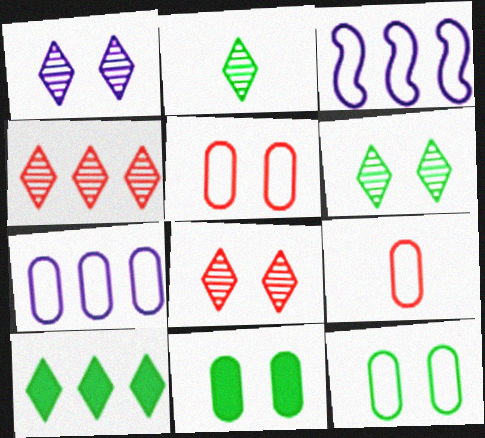[[1, 2, 4], 
[1, 6, 8], 
[7, 9, 12]]